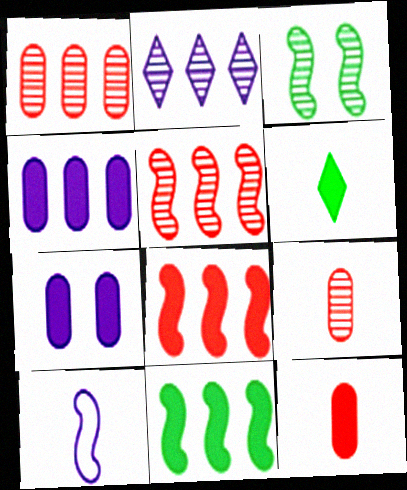[[2, 3, 9], 
[2, 7, 10], 
[3, 8, 10], 
[6, 7, 8], 
[6, 9, 10]]